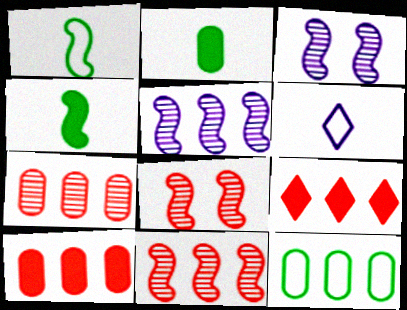[[5, 9, 12]]